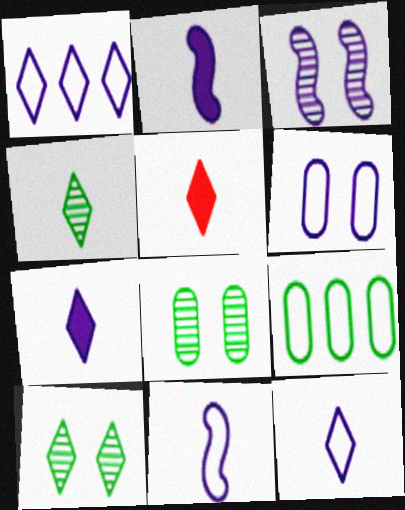[[1, 5, 10], 
[1, 6, 11], 
[3, 5, 9], 
[4, 5, 12]]